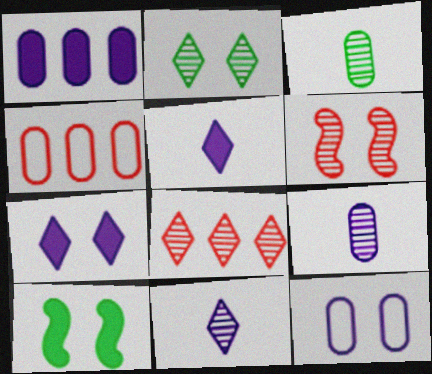[[1, 9, 12], 
[2, 8, 11], 
[4, 10, 11]]